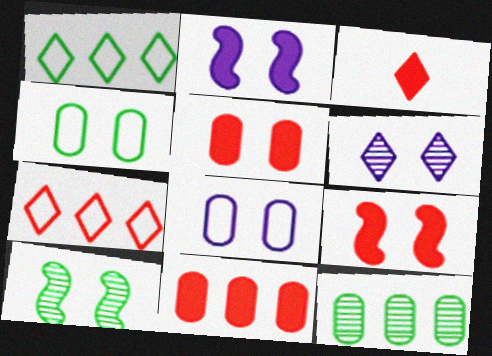[[1, 3, 6], 
[2, 6, 8], 
[3, 9, 11], 
[4, 6, 9]]